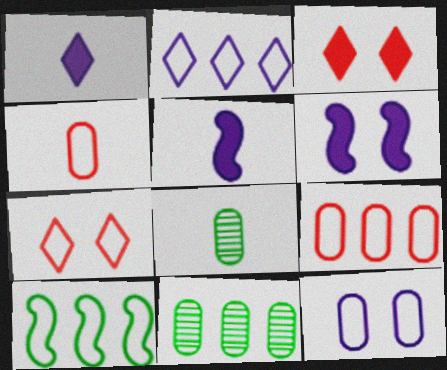[[2, 9, 10], 
[5, 7, 11]]